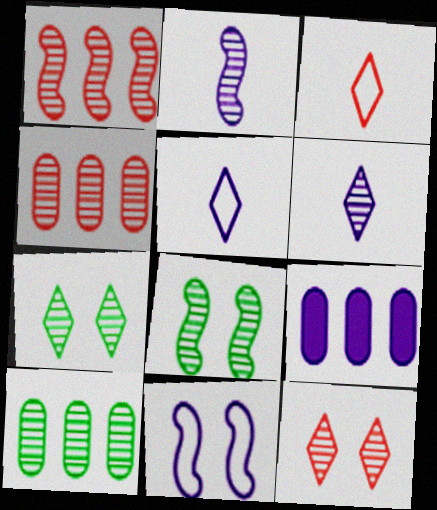[[1, 2, 8], 
[2, 4, 7], 
[2, 10, 12], 
[3, 8, 9], 
[4, 6, 8], 
[6, 9, 11]]